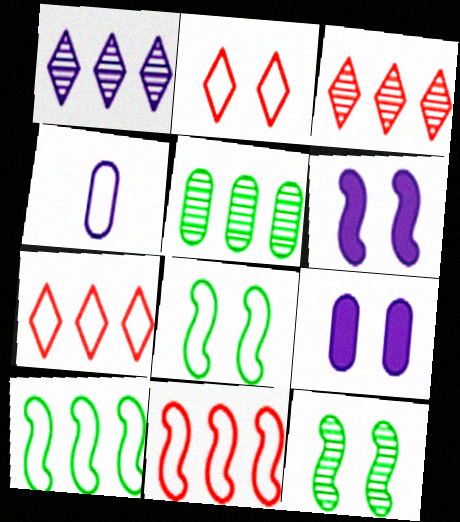[[1, 4, 6], 
[2, 4, 10], 
[2, 9, 12], 
[4, 7, 8]]